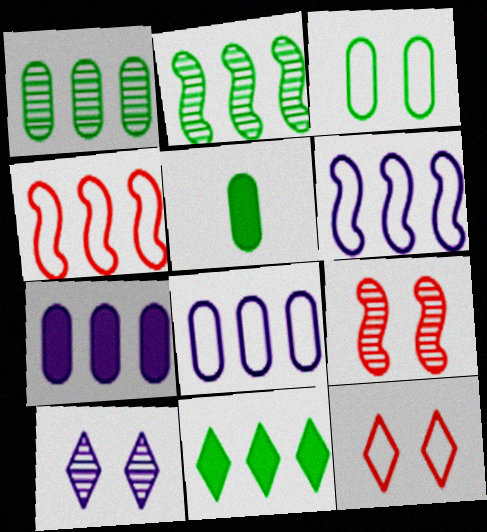[[1, 3, 5], 
[4, 5, 10]]